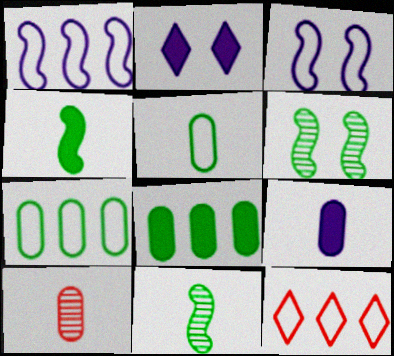[[1, 7, 12], 
[3, 5, 12], 
[5, 9, 10], 
[6, 9, 12]]